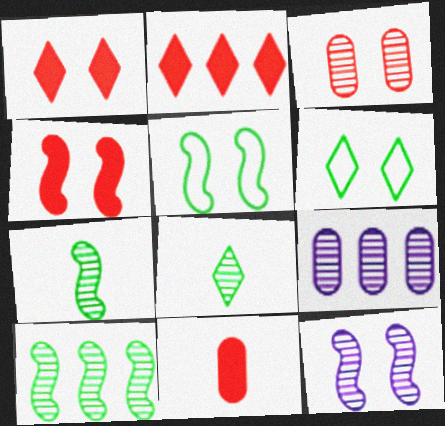[[2, 4, 11], 
[4, 5, 12]]